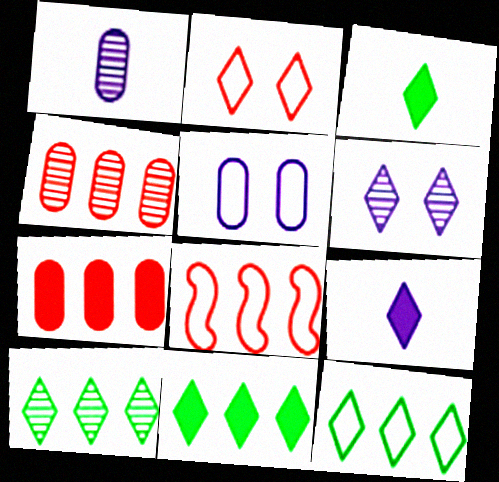[[2, 9, 10], 
[10, 11, 12]]